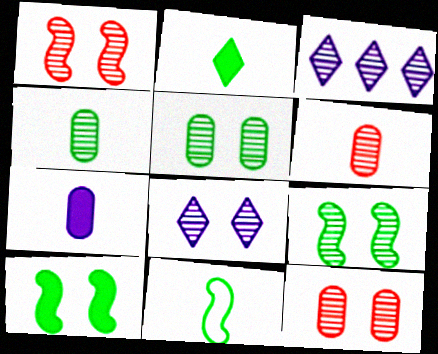[[1, 3, 4], 
[1, 5, 8], 
[2, 4, 11], 
[3, 6, 9], 
[8, 9, 12]]